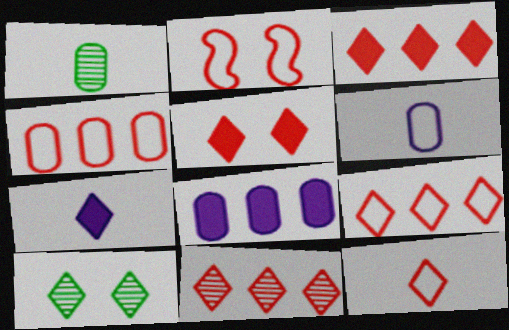[[2, 4, 12], 
[3, 9, 11], 
[5, 11, 12], 
[7, 9, 10]]